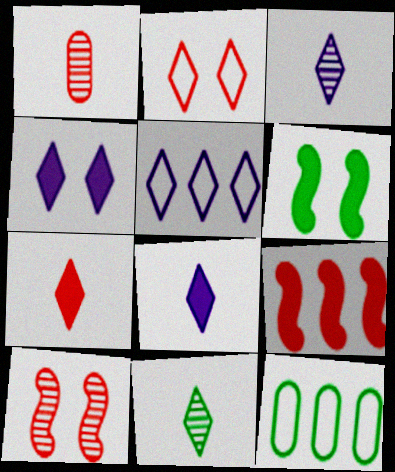[[1, 2, 9], 
[1, 5, 6], 
[3, 4, 5], 
[6, 11, 12], 
[8, 10, 12]]